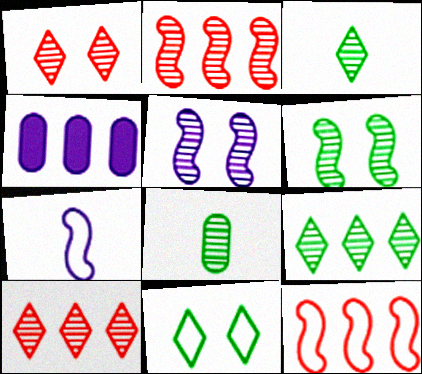[[4, 9, 12], 
[5, 8, 10], 
[6, 8, 9]]